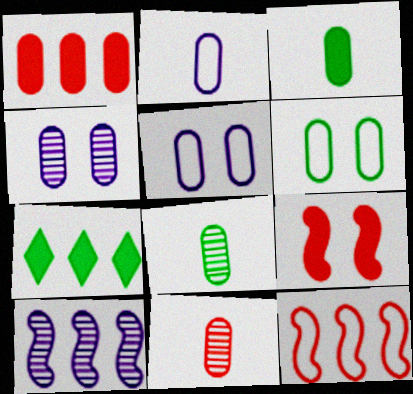[[1, 5, 8], 
[2, 3, 11]]